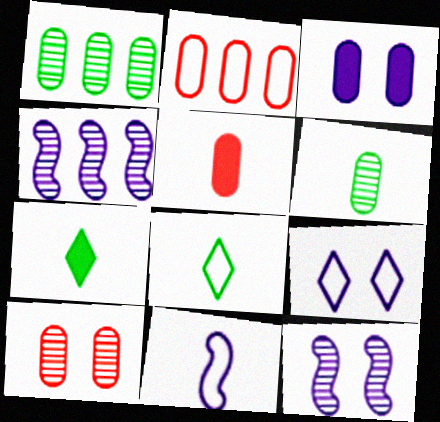[[2, 3, 6], 
[2, 5, 10], 
[2, 7, 12], 
[3, 9, 12]]